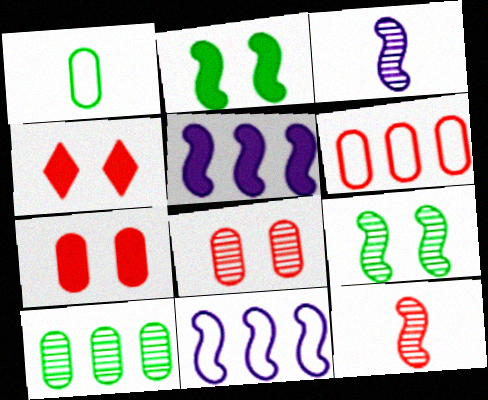[[2, 11, 12], 
[4, 6, 12]]